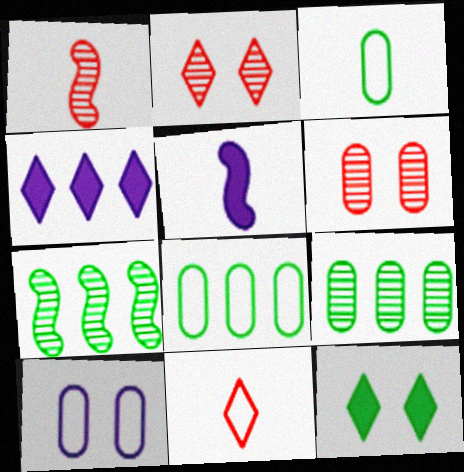[[2, 5, 8], 
[3, 7, 12]]